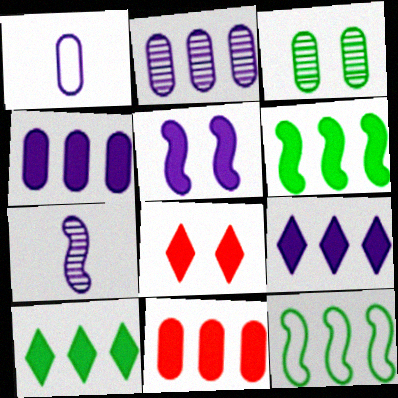[[1, 3, 11], 
[6, 9, 11]]